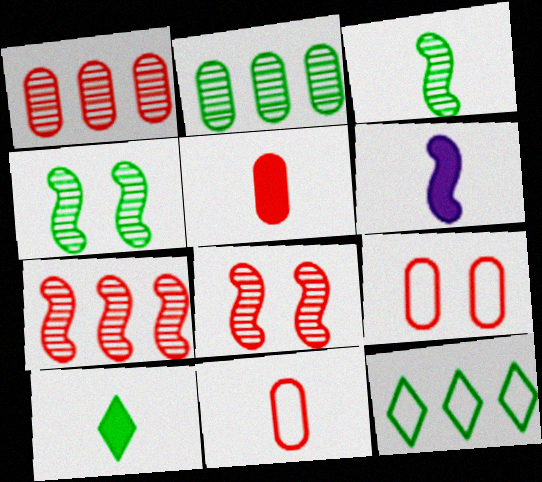[[1, 5, 9], 
[5, 6, 10]]